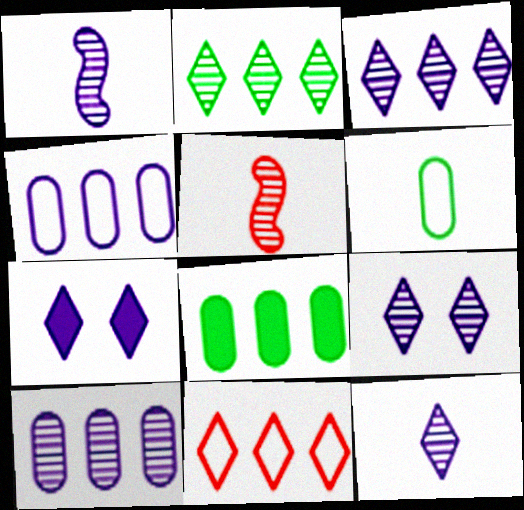[[1, 4, 7], 
[1, 9, 10], 
[3, 9, 12]]